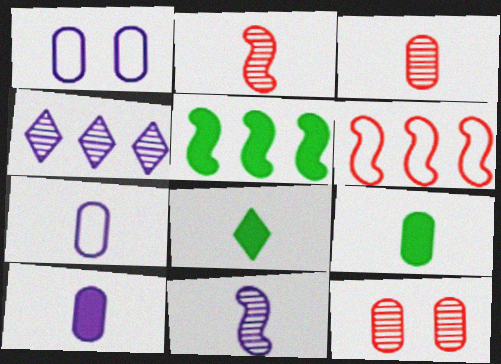[[2, 7, 8], 
[3, 7, 9]]